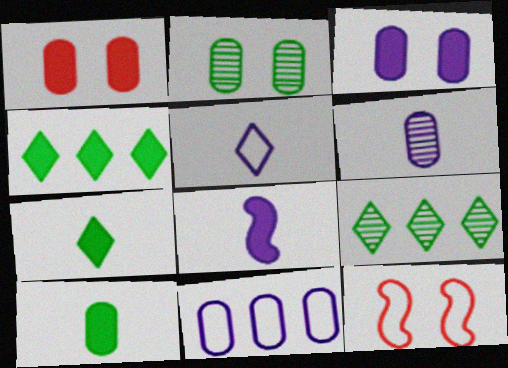[[1, 4, 8], 
[3, 6, 11], 
[4, 6, 12], 
[5, 6, 8]]